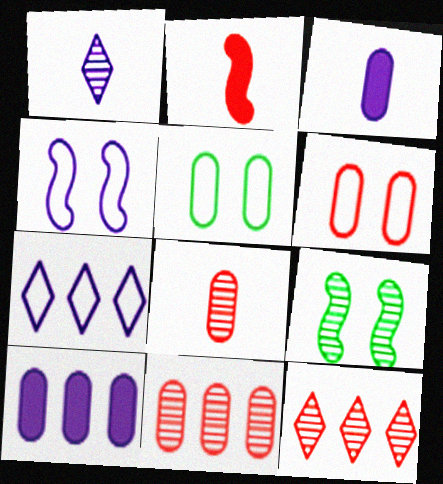[[1, 4, 10], 
[1, 9, 11], 
[2, 6, 12], 
[3, 5, 11], 
[5, 8, 10]]